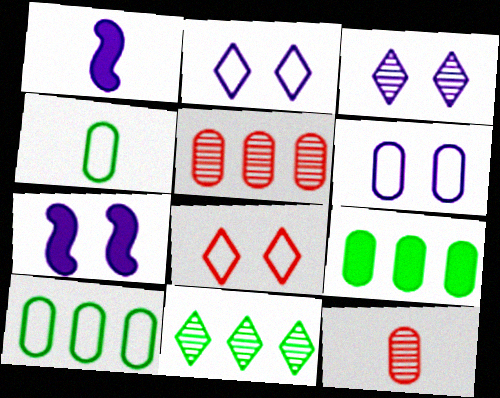[[3, 6, 7], 
[6, 9, 12]]